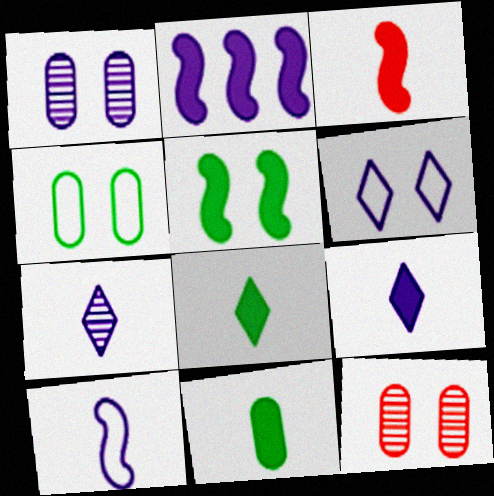[[2, 3, 5], 
[3, 9, 11], 
[5, 6, 12]]